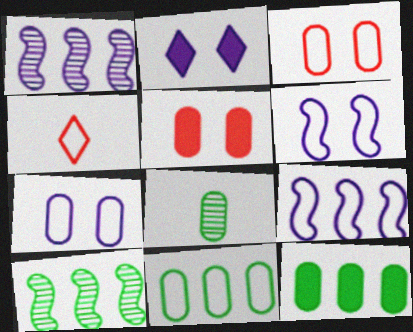[[4, 6, 11]]